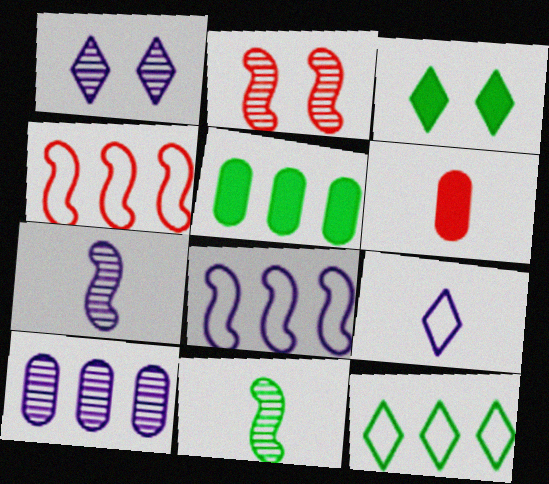[[1, 7, 10], 
[2, 5, 9], 
[6, 9, 11]]